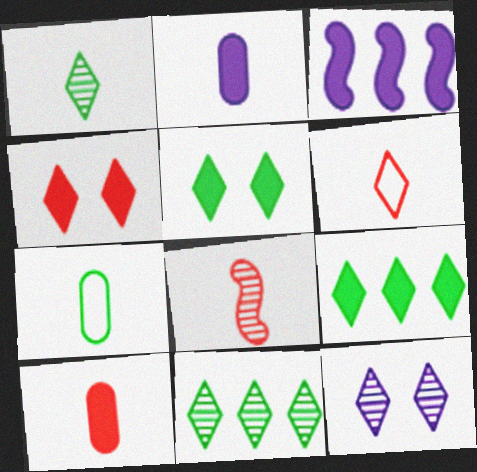[[3, 5, 10], 
[6, 8, 10], 
[6, 9, 12]]